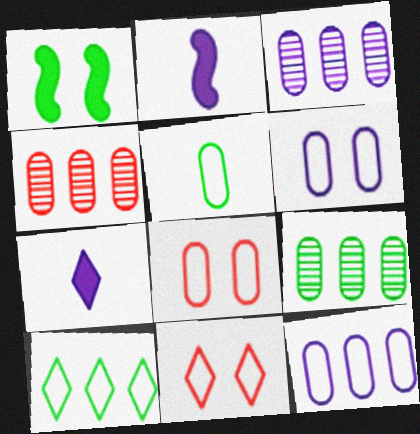[[2, 9, 11], 
[3, 4, 9], 
[5, 8, 12]]